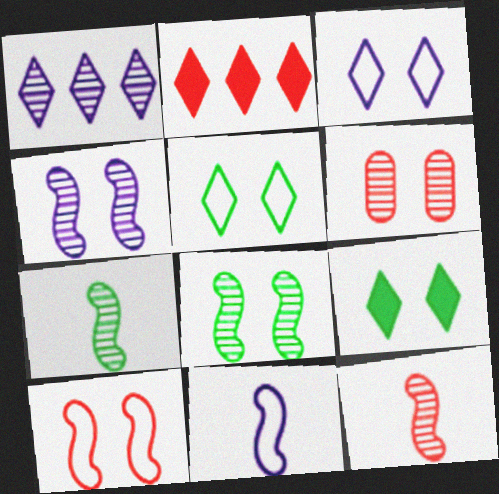[[1, 6, 7]]